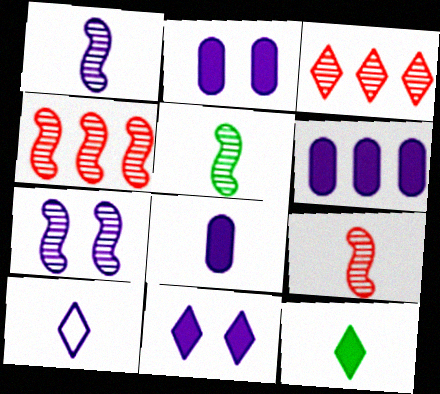[[1, 5, 9], 
[1, 8, 10], 
[2, 6, 8], 
[4, 5, 7], 
[6, 7, 10]]